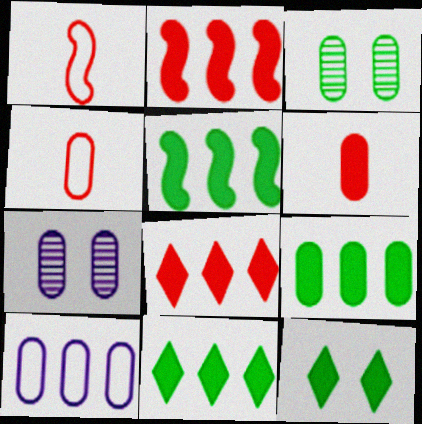[[1, 7, 11], 
[3, 6, 10], 
[4, 7, 9], 
[5, 9, 11]]